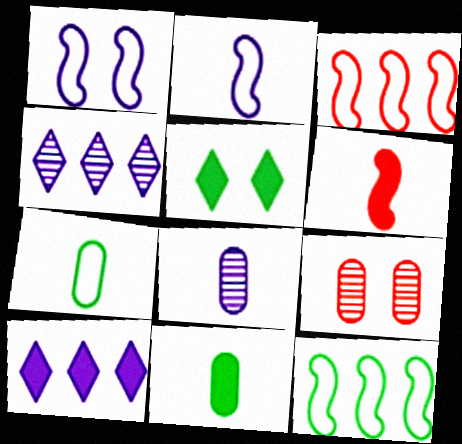[[1, 5, 9], 
[1, 8, 10], 
[3, 5, 8]]